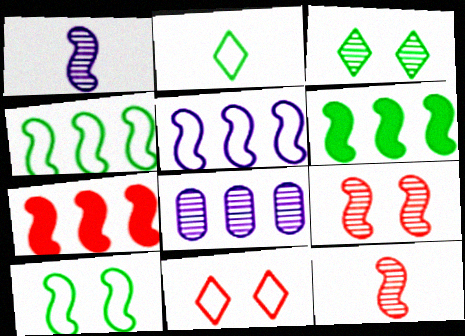[[1, 7, 10], 
[3, 8, 12]]